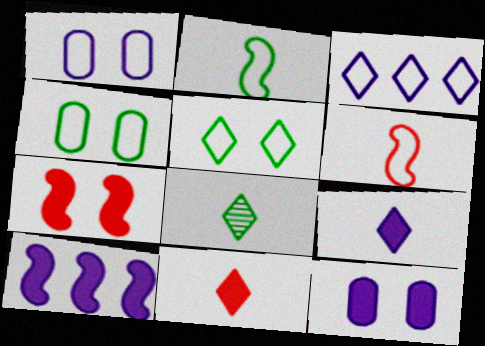[[3, 4, 6], 
[9, 10, 12]]